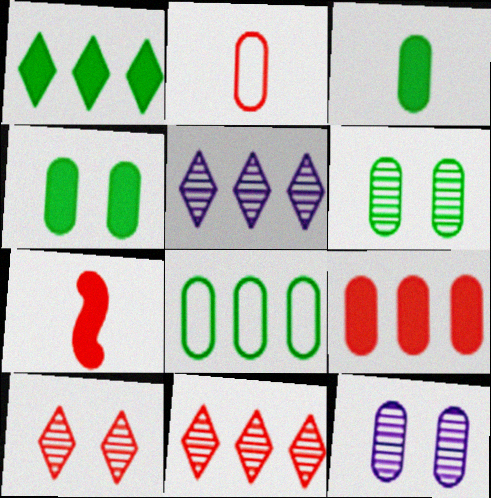[[3, 6, 8]]